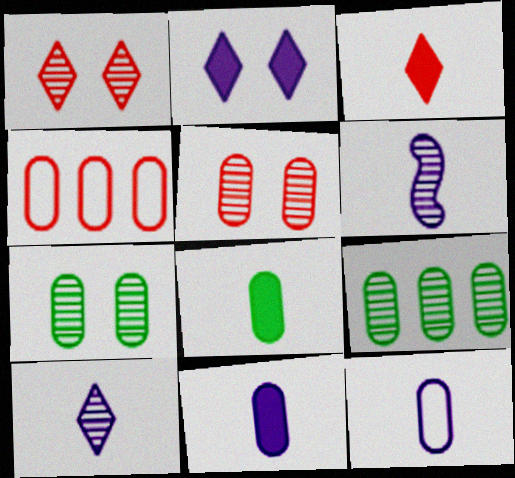[[1, 6, 9], 
[4, 7, 11]]